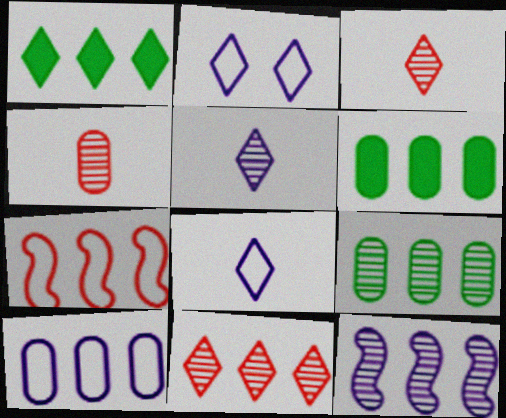[[1, 2, 3], 
[9, 11, 12]]